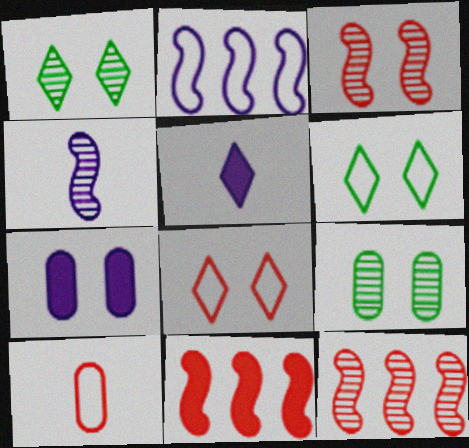[[2, 6, 10], 
[3, 6, 7]]